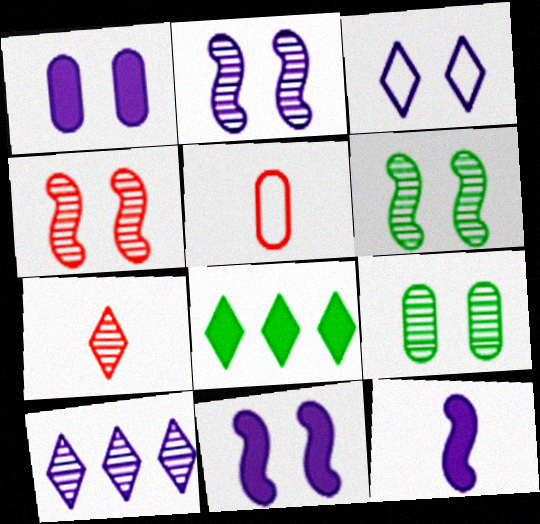[[1, 2, 3], 
[2, 4, 6], 
[2, 5, 8], 
[3, 7, 8]]